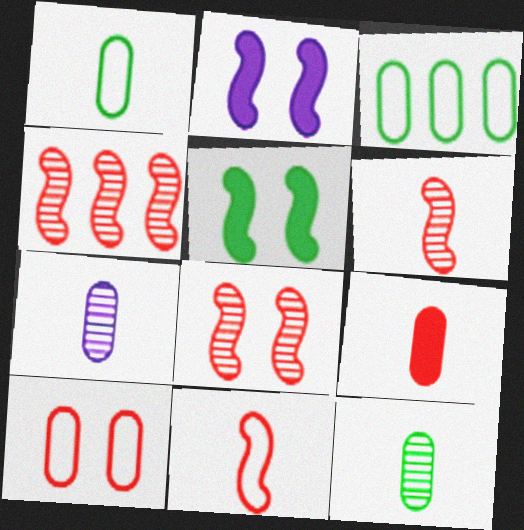[[1, 7, 9], 
[4, 6, 8]]